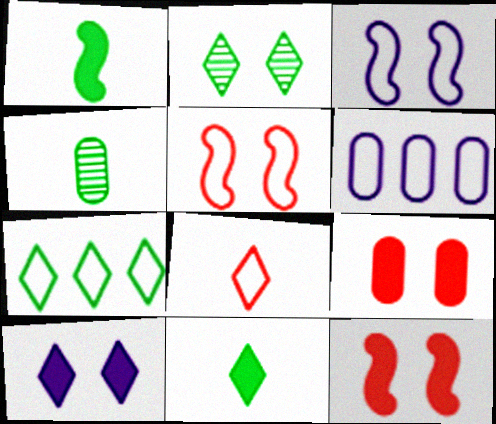[[2, 3, 9], 
[2, 7, 11], 
[4, 6, 9]]